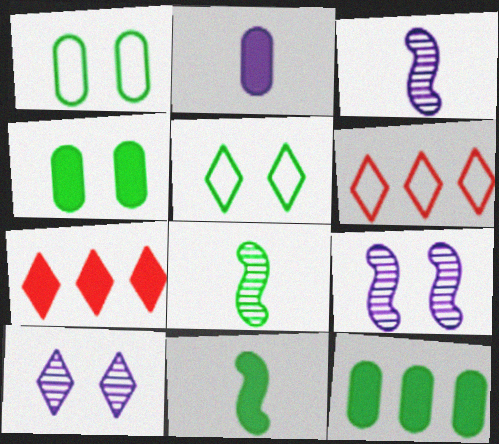[[1, 3, 7], 
[3, 4, 6], 
[5, 8, 12]]